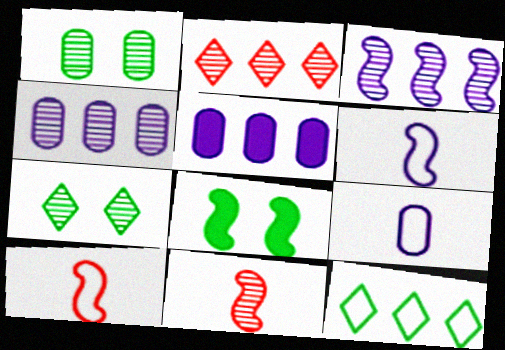[[2, 8, 9], 
[3, 8, 10], 
[4, 7, 11], 
[5, 7, 10]]